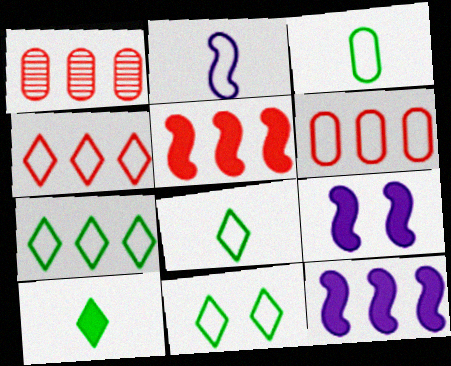[[1, 4, 5], 
[1, 7, 12], 
[1, 8, 9], 
[2, 6, 11], 
[7, 8, 11]]